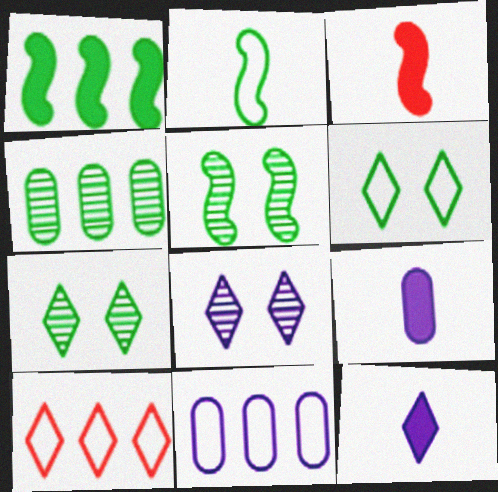[[1, 2, 5], 
[3, 7, 11], 
[5, 9, 10], 
[7, 10, 12]]